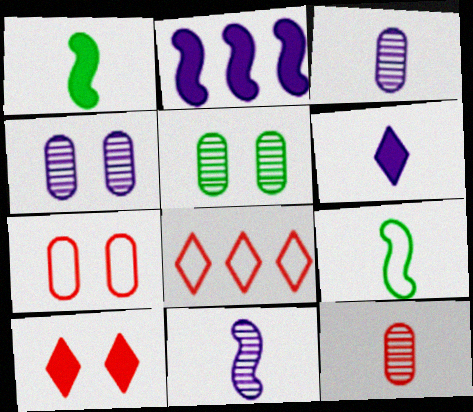[[1, 4, 8], 
[6, 9, 12]]